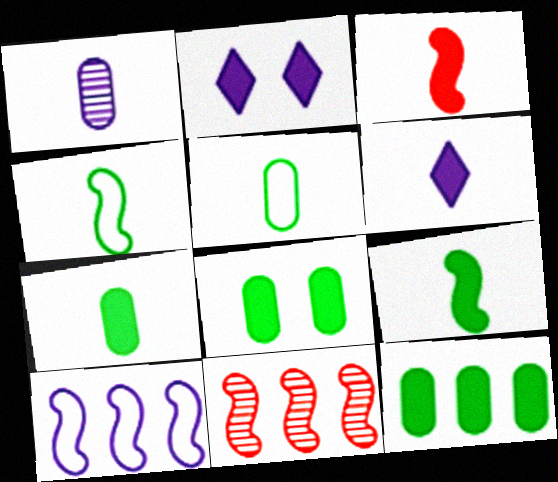[[1, 2, 10], 
[2, 3, 12], 
[2, 5, 11], 
[3, 6, 7], 
[7, 8, 12]]